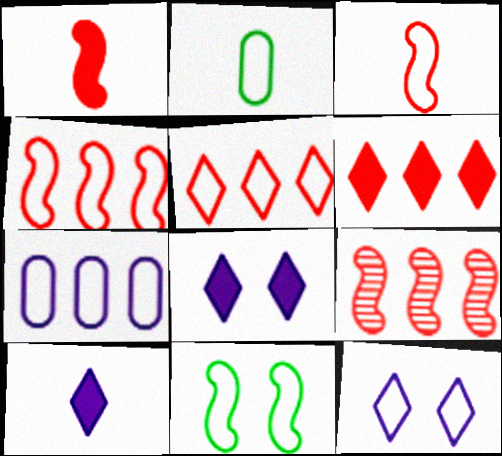[[2, 4, 12], 
[2, 8, 9]]